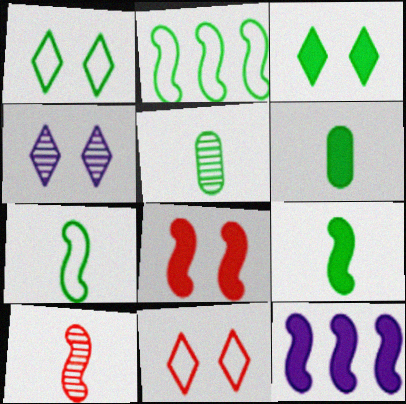[[2, 3, 5], 
[3, 4, 11], 
[5, 11, 12], 
[8, 9, 12]]